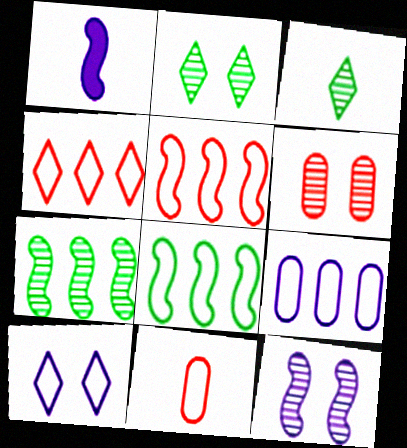[[1, 3, 11], 
[2, 6, 12], 
[4, 8, 9], 
[8, 10, 11]]